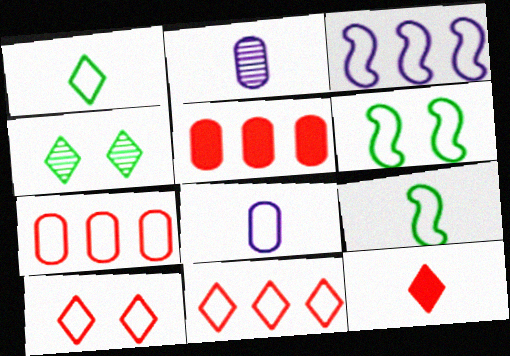[[2, 9, 12], 
[6, 8, 11]]